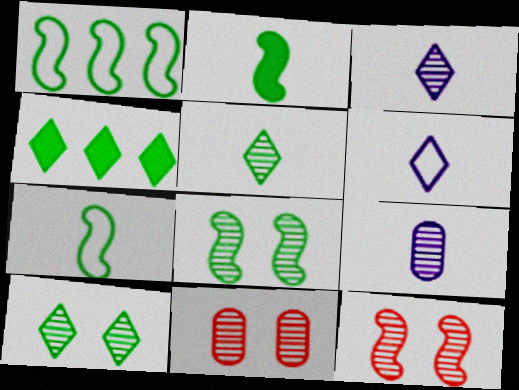[[1, 2, 8]]